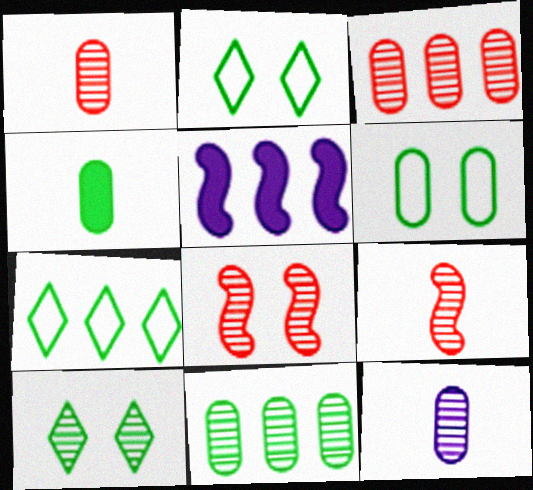[[1, 2, 5], 
[3, 5, 7], 
[4, 6, 11]]